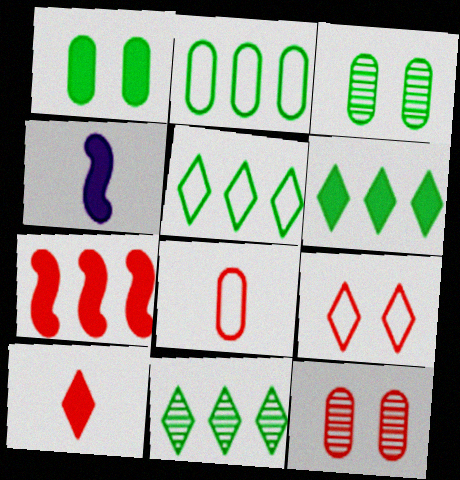[[4, 5, 12], 
[5, 6, 11]]